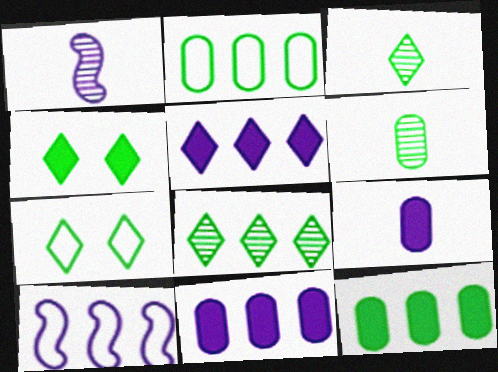[]